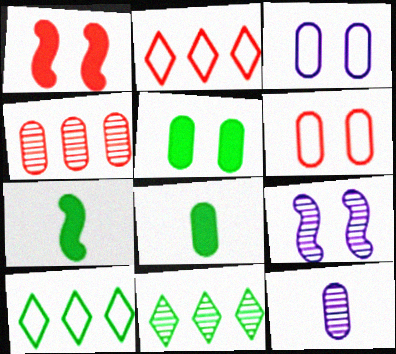[[1, 10, 12], 
[2, 8, 9], 
[3, 4, 8]]